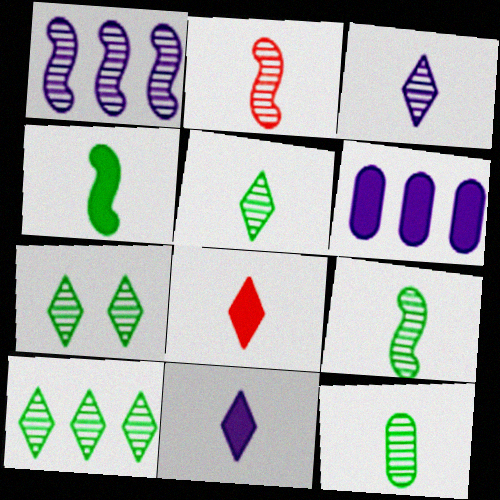[[2, 3, 12], 
[5, 7, 10], 
[5, 9, 12]]